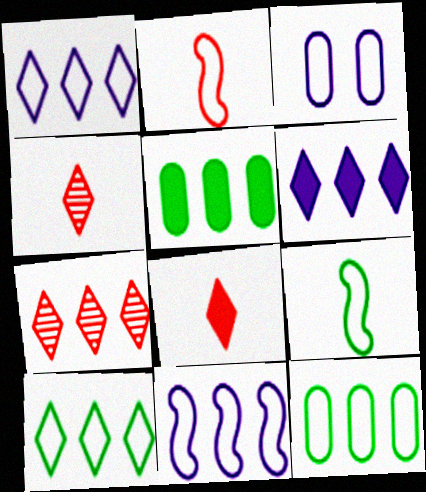[[2, 3, 10], 
[5, 7, 11], 
[6, 7, 10]]